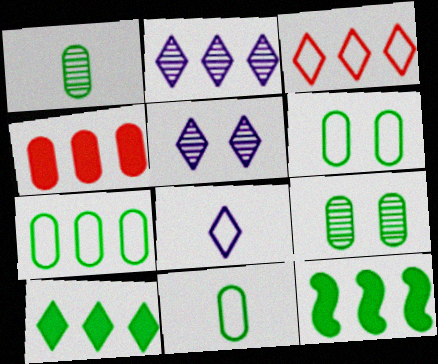[[2, 3, 10], 
[6, 7, 11]]